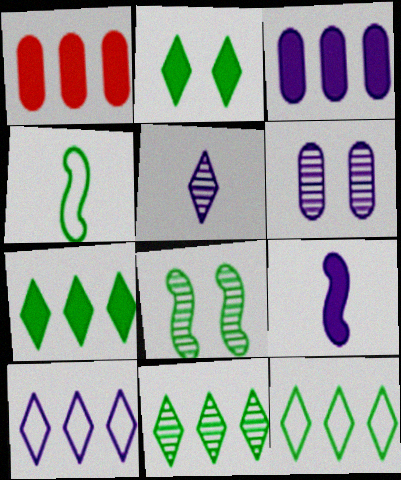[[1, 2, 9], 
[6, 9, 10], 
[7, 11, 12]]